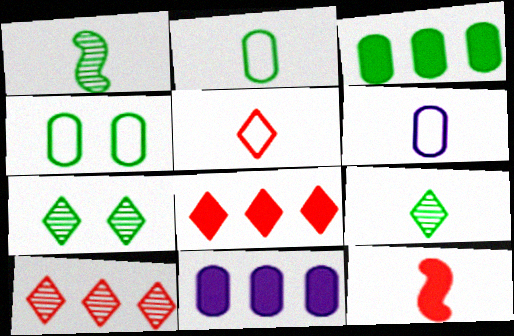[[6, 9, 12]]